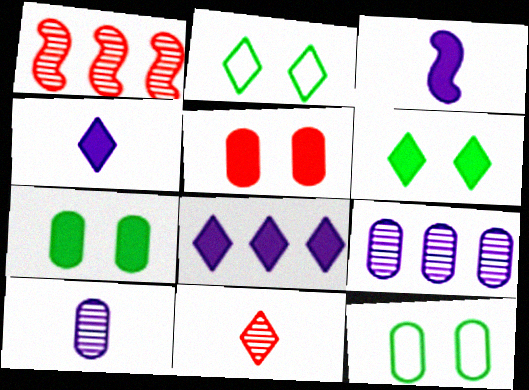[[1, 4, 12], 
[2, 8, 11]]